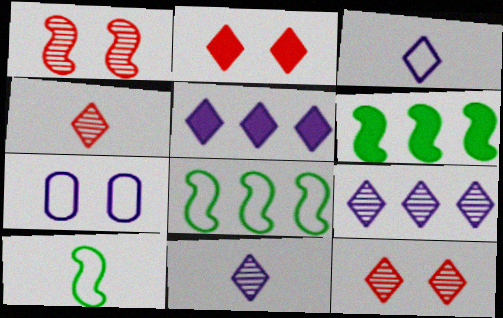[[4, 6, 7]]